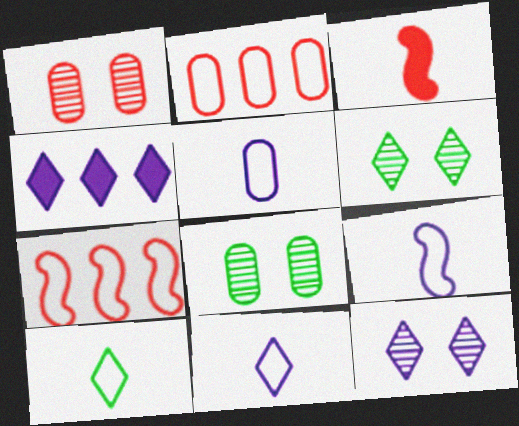[[4, 11, 12], 
[5, 9, 11]]